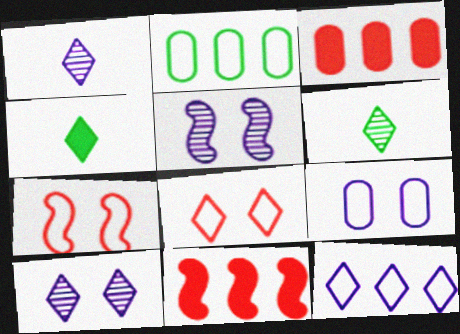[[6, 9, 11]]